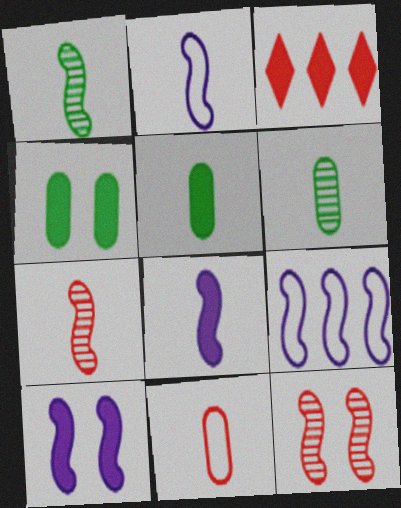[[3, 4, 8], 
[3, 5, 10], 
[3, 11, 12]]